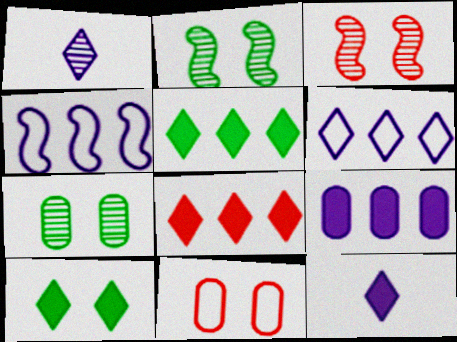[[8, 10, 12]]